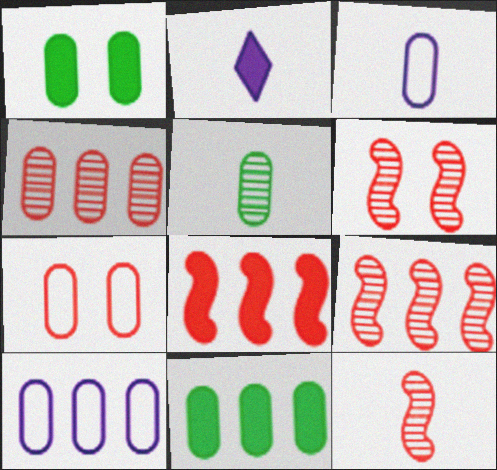[[1, 2, 8], 
[1, 3, 4], 
[4, 10, 11], 
[6, 9, 12]]